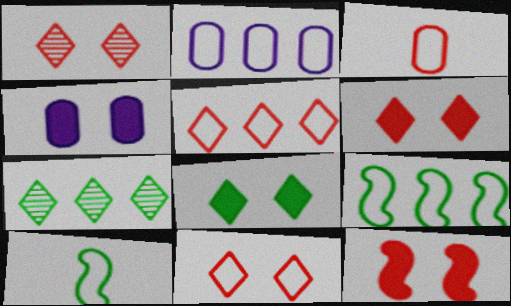[[1, 6, 11], 
[2, 5, 9], 
[2, 10, 11], 
[4, 8, 12]]